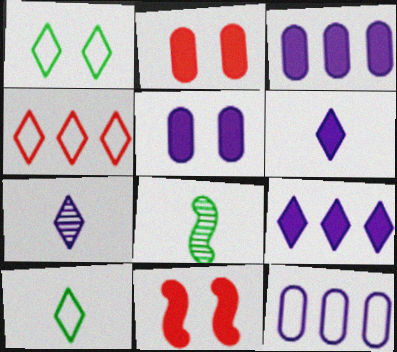[[4, 5, 8]]